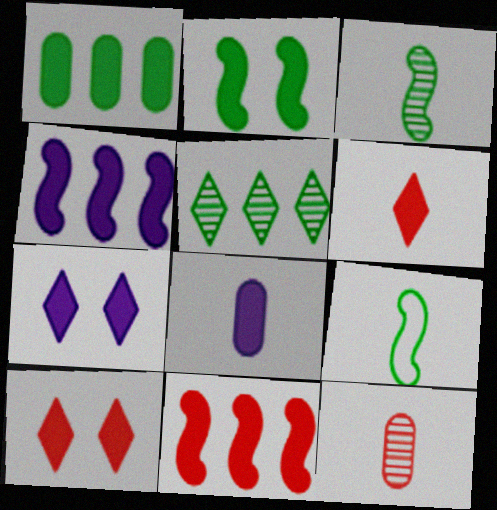[[4, 7, 8]]